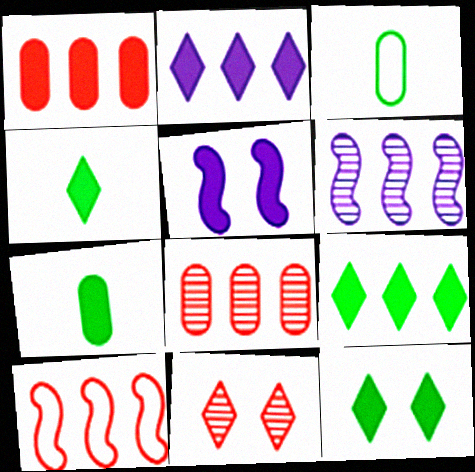[[1, 4, 5], 
[4, 9, 12]]